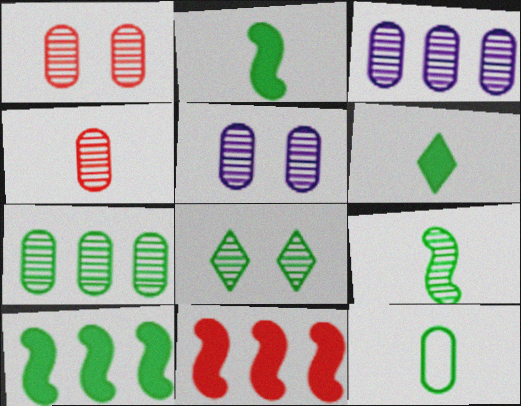[[4, 5, 7], 
[6, 9, 12], 
[7, 8, 9], 
[8, 10, 12]]